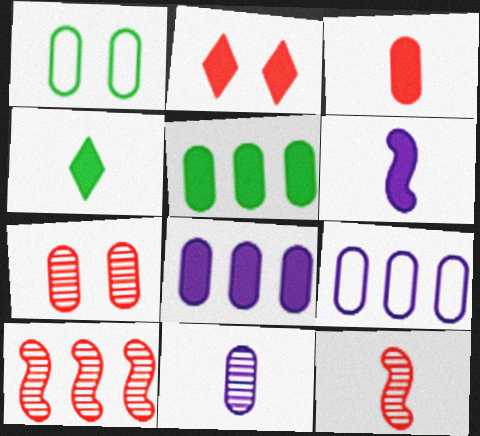[[2, 5, 6], 
[3, 4, 6]]